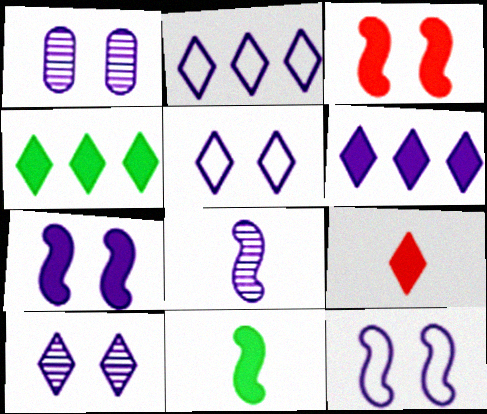[[1, 5, 7]]